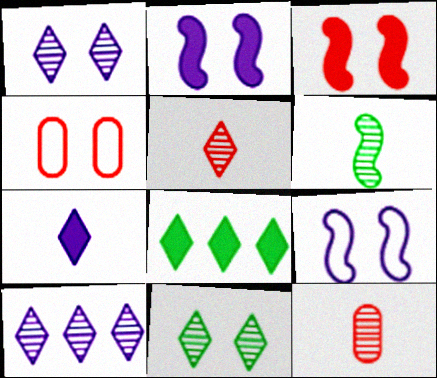[[2, 4, 11], 
[5, 10, 11], 
[8, 9, 12]]